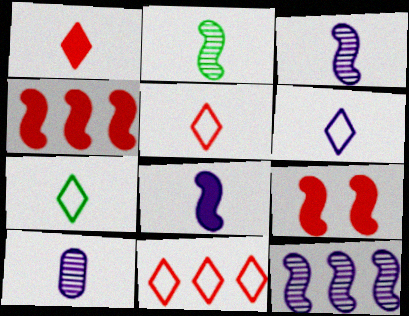[[5, 6, 7], 
[6, 8, 10]]